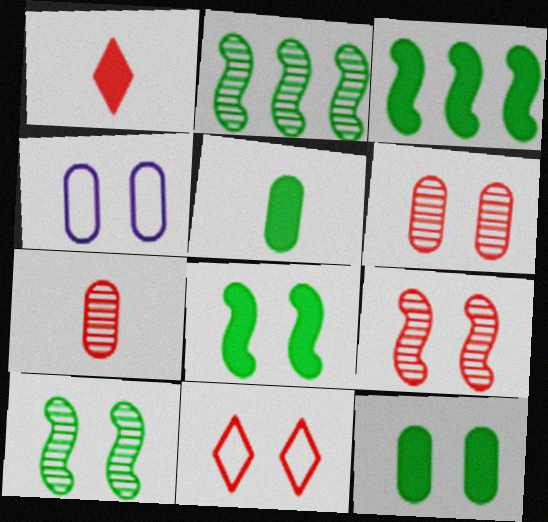[[1, 2, 4], 
[4, 6, 12]]